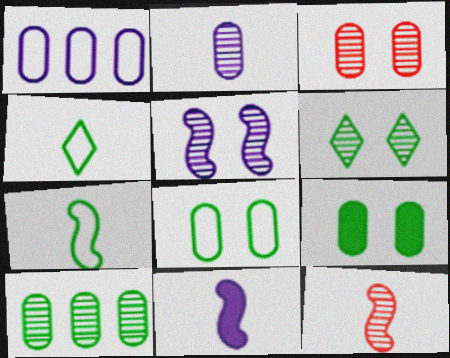[[2, 3, 10], 
[3, 5, 6], 
[7, 11, 12]]